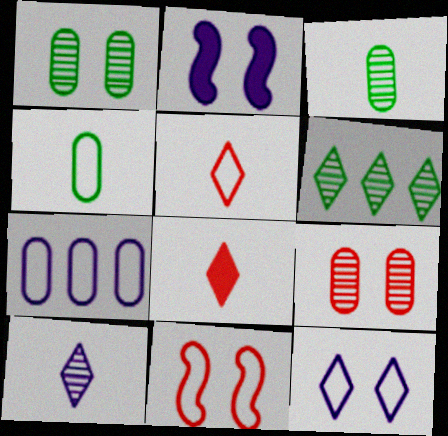[[2, 7, 10], 
[6, 8, 12]]